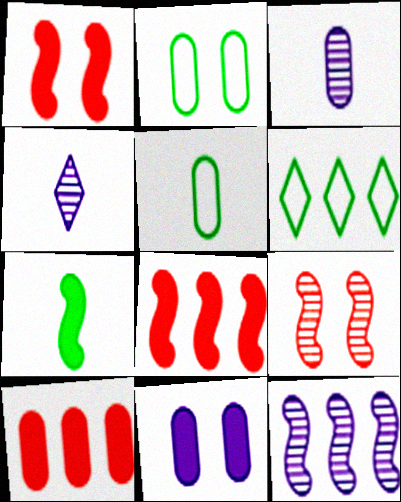[[1, 3, 6], 
[2, 3, 10], 
[2, 4, 8], 
[6, 10, 12]]